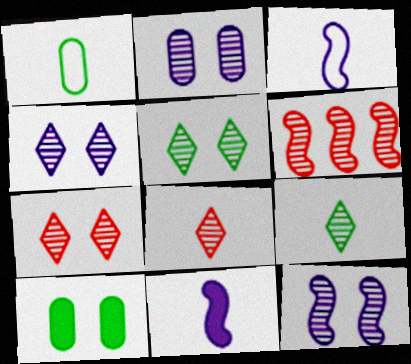[[1, 8, 11], 
[2, 4, 12], 
[2, 6, 9], 
[4, 5, 7]]